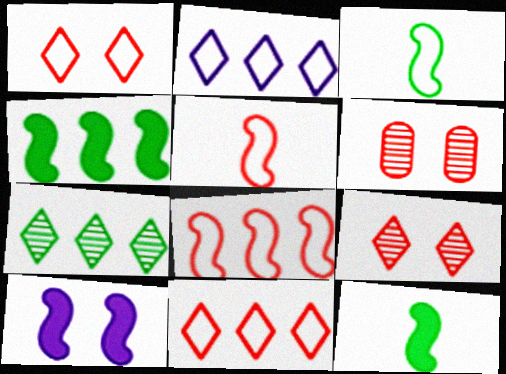[[2, 6, 12]]